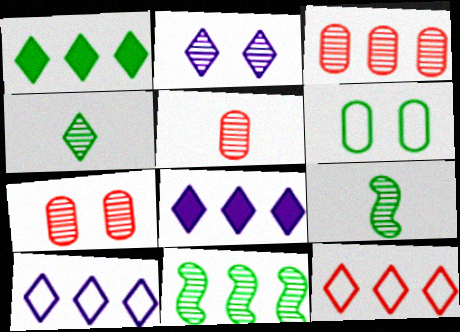[[1, 6, 9], 
[2, 3, 9], 
[2, 5, 11], 
[3, 5, 7]]